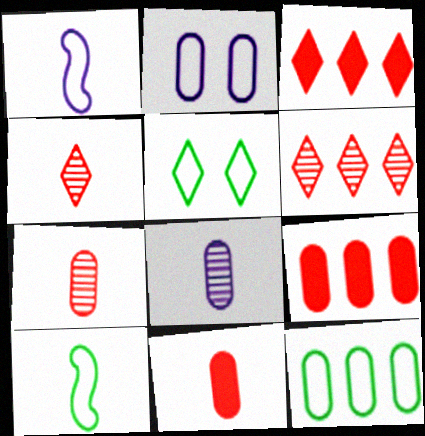[[5, 10, 12]]